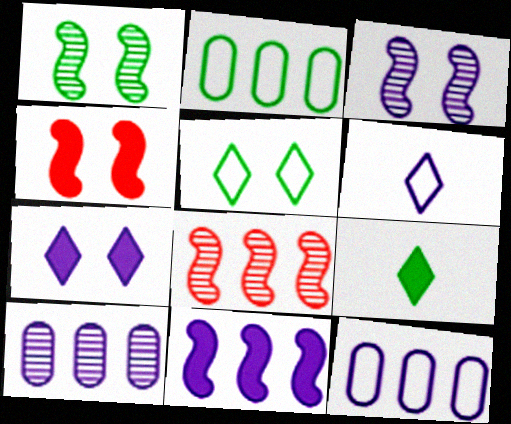[[1, 2, 9]]